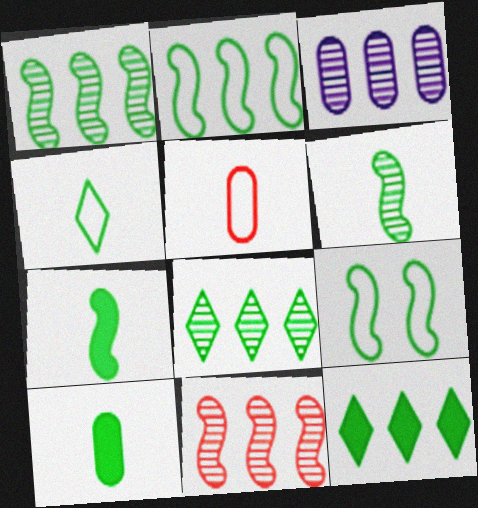[[1, 7, 9], 
[3, 8, 11], 
[4, 6, 10], 
[8, 9, 10]]